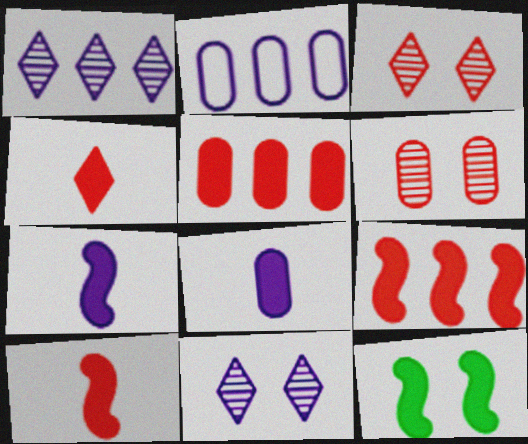[[2, 7, 11], 
[7, 9, 12]]